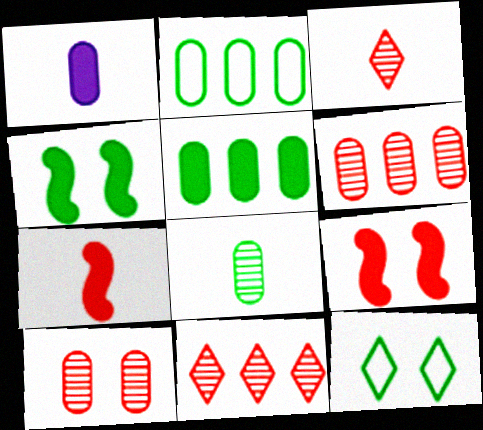[[1, 2, 10]]